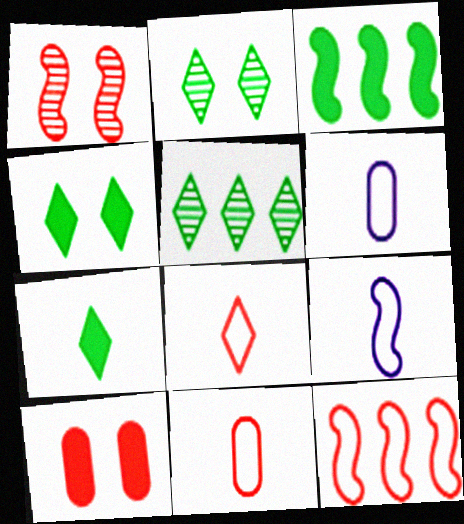[[1, 3, 9], 
[5, 9, 10]]